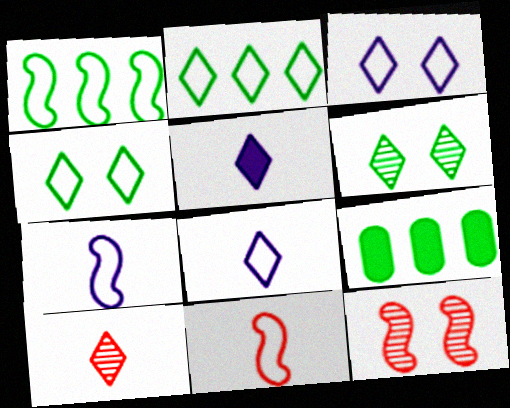[[8, 9, 12]]